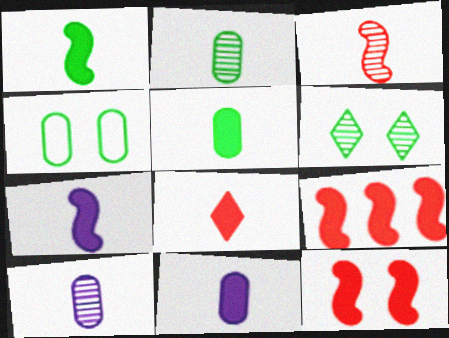[[1, 8, 11], 
[5, 7, 8]]